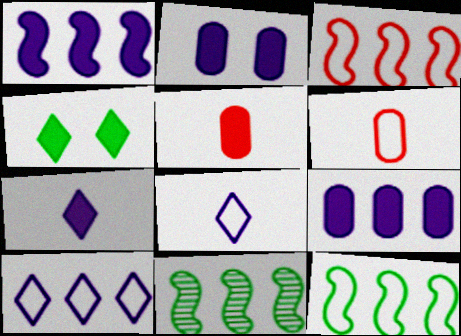[[1, 2, 7], 
[1, 3, 11], 
[1, 4, 5]]